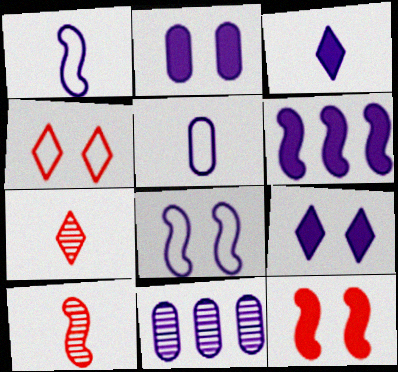[[1, 9, 11], 
[2, 3, 6], 
[2, 5, 11], 
[3, 8, 11]]